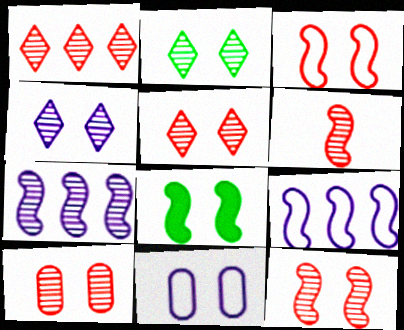[[1, 6, 10], 
[2, 4, 5], 
[5, 8, 11], 
[5, 10, 12], 
[6, 8, 9]]